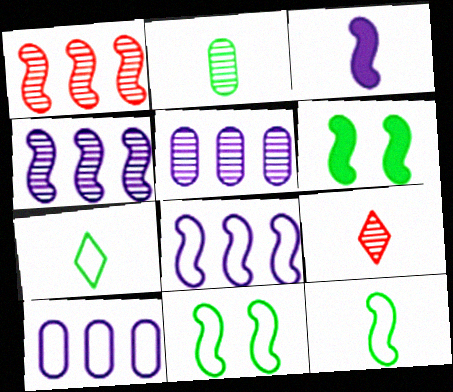[[1, 3, 11], 
[6, 9, 10]]